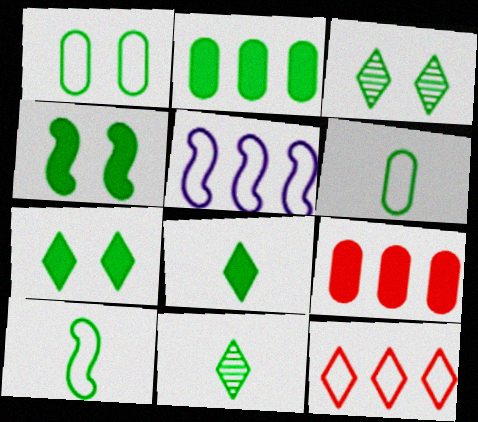[[1, 3, 4], 
[2, 3, 10], 
[2, 4, 8]]